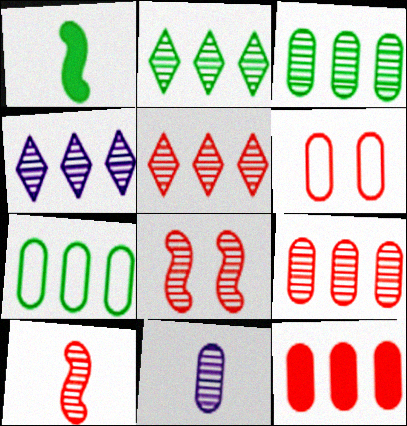[[1, 4, 6], 
[2, 4, 5], 
[2, 8, 11]]